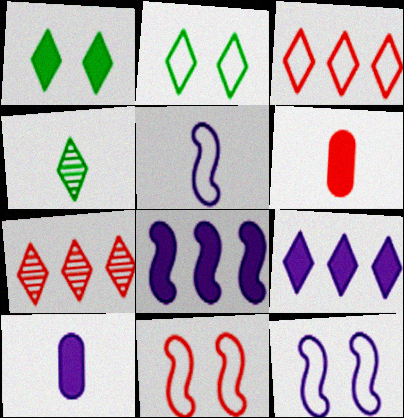[[1, 6, 8], 
[4, 5, 6], 
[6, 7, 11]]